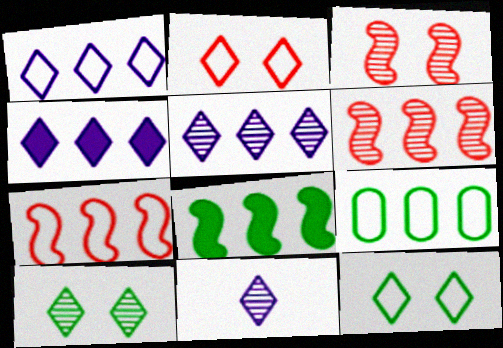[[1, 4, 5], 
[1, 7, 9], 
[4, 6, 9]]